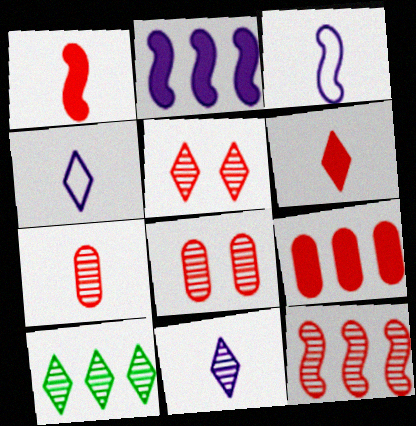[[5, 7, 12], 
[5, 10, 11]]